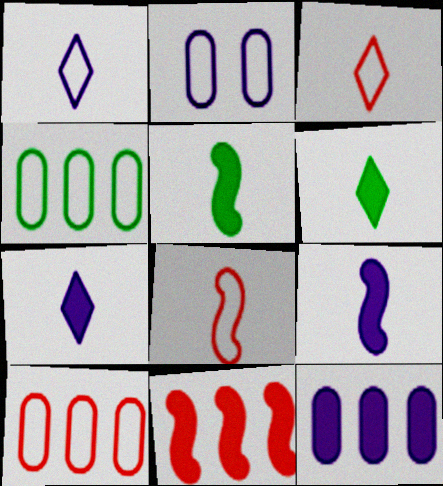[]